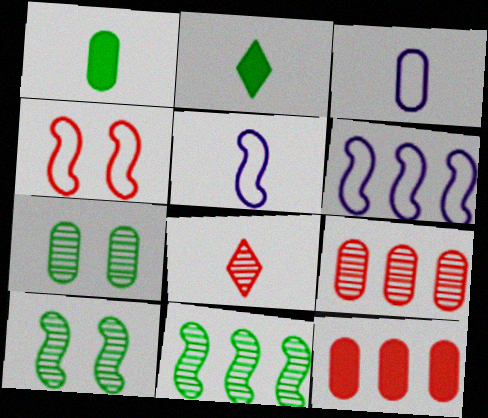[[1, 5, 8], 
[3, 7, 12], 
[4, 8, 12]]